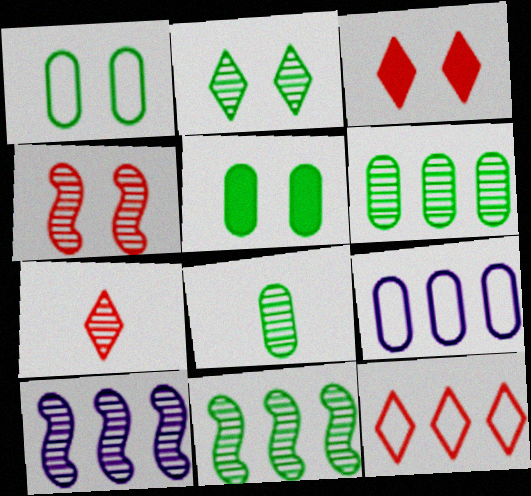[[2, 8, 11], 
[3, 7, 12]]